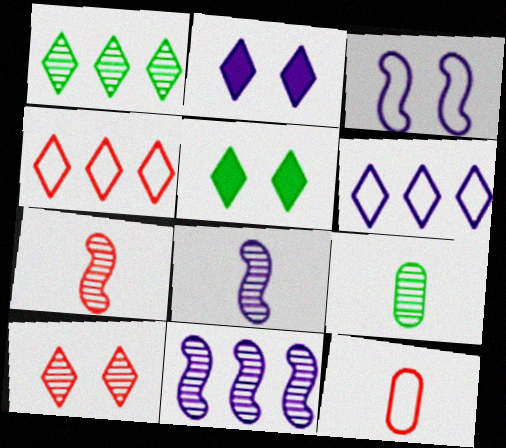[[5, 11, 12], 
[9, 10, 11]]